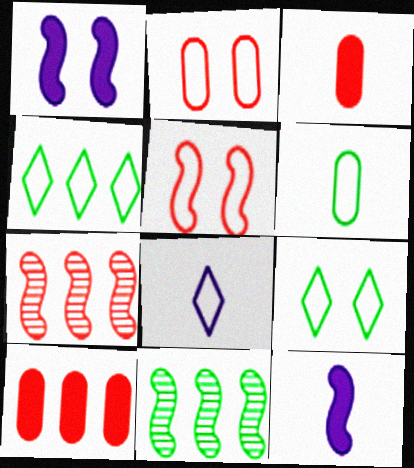[[5, 11, 12]]